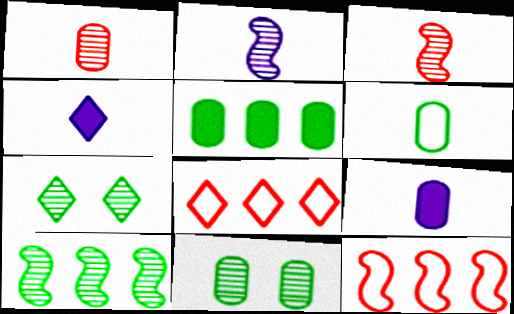[[1, 6, 9], 
[3, 4, 6], 
[4, 7, 8], 
[4, 11, 12], 
[5, 6, 11], 
[7, 9, 12]]